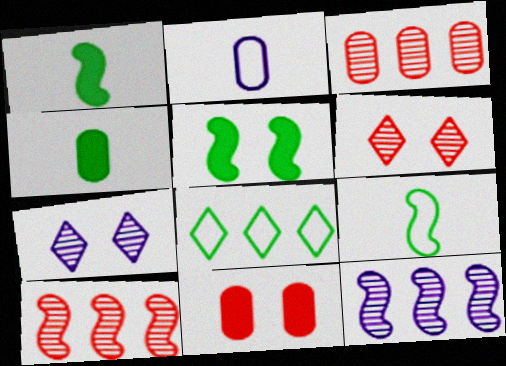[]